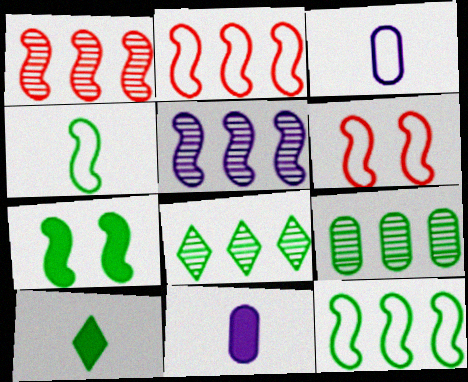[[6, 8, 11]]